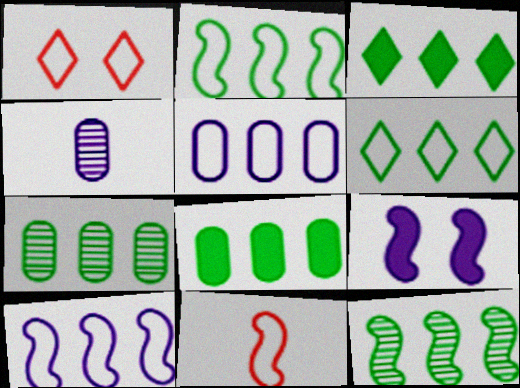[[2, 3, 7], 
[6, 8, 12], 
[9, 11, 12]]